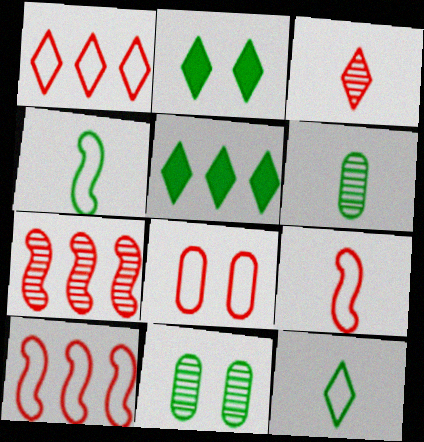[[1, 8, 9], 
[4, 5, 11]]